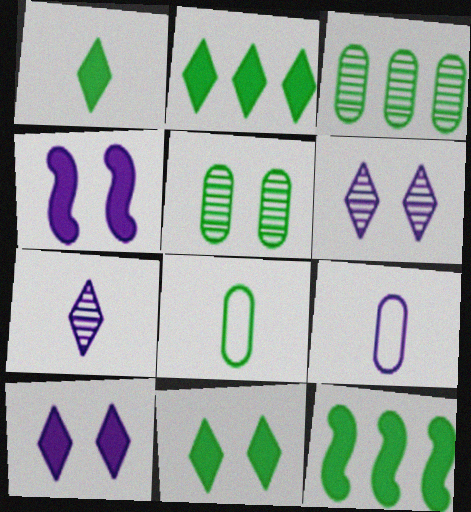[[1, 2, 11]]